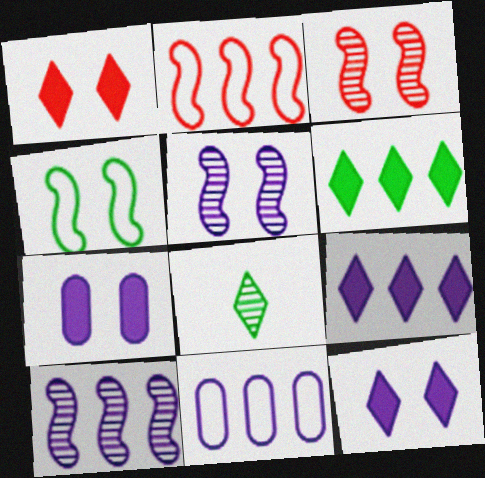[[2, 7, 8], 
[9, 10, 11]]